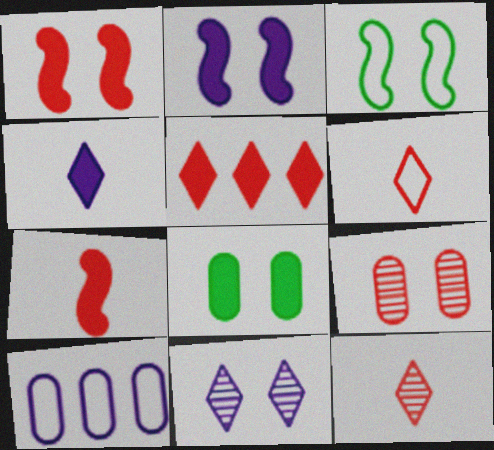[[3, 6, 10]]